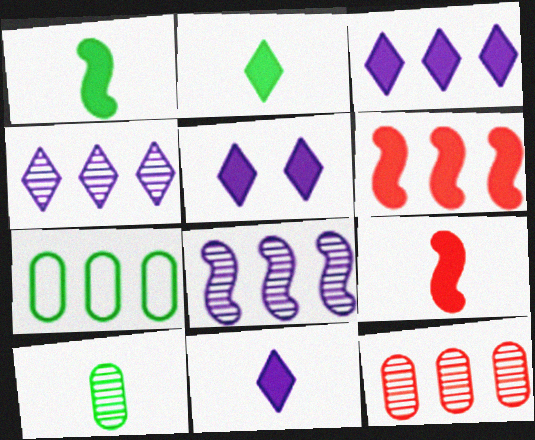[[3, 5, 11], 
[4, 6, 7]]